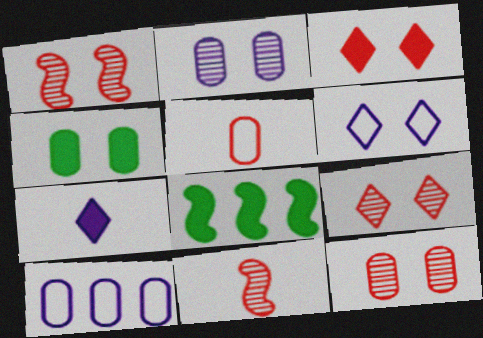[[1, 4, 6], 
[1, 9, 12]]